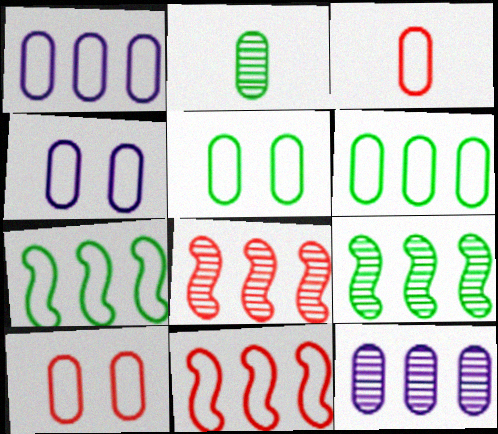[[1, 3, 5], 
[3, 4, 6], 
[4, 5, 10]]